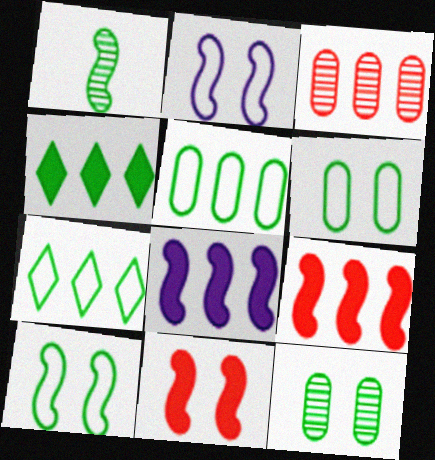[[1, 2, 9], 
[1, 4, 6], 
[3, 7, 8]]